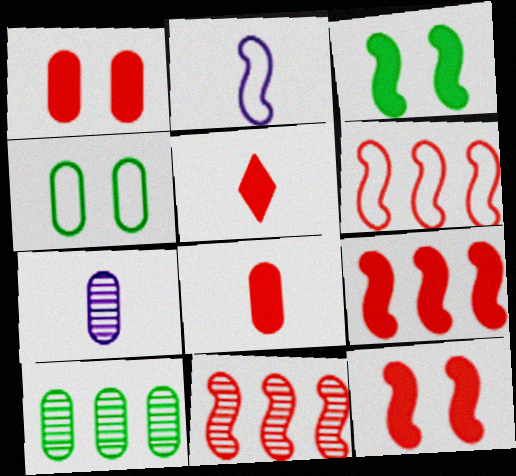[[1, 5, 9], 
[2, 3, 11], 
[6, 9, 11]]